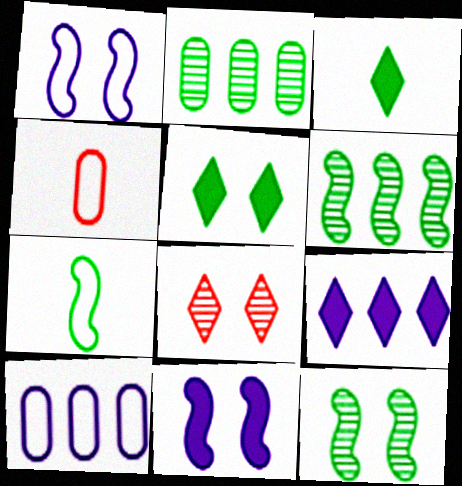[[2, 5, 7], 
[4, 9, 12]]